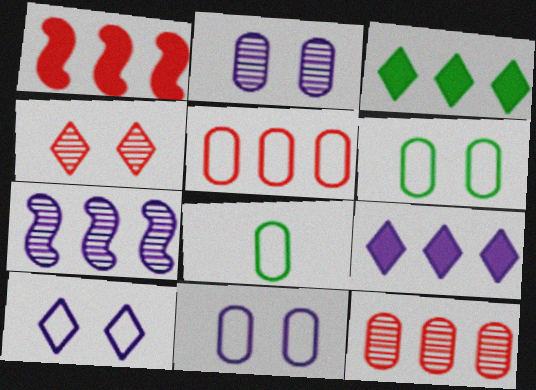[[3, 5, 7], 
[5, 8, 11]]